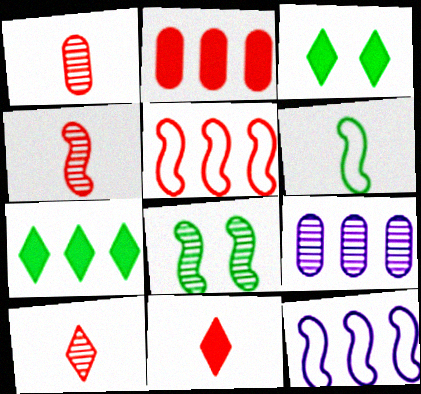[[1, 3, 12], 
[1, 4, 10], 
[5, 7, 9], 
[8, 9, 10]]